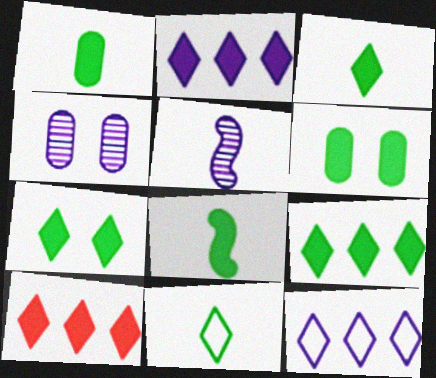[[1, 3, 8], 
[2, 9, 10], 
[3, 7, 9], 
[6, 8, 9]]